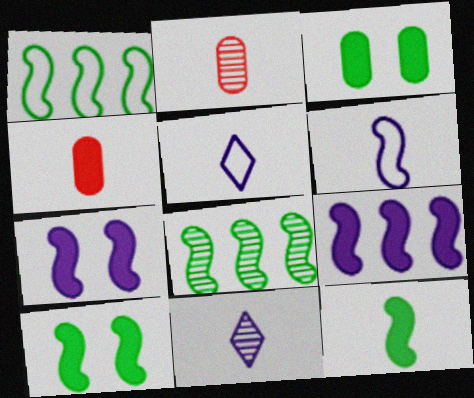[[2, 5, 12]]